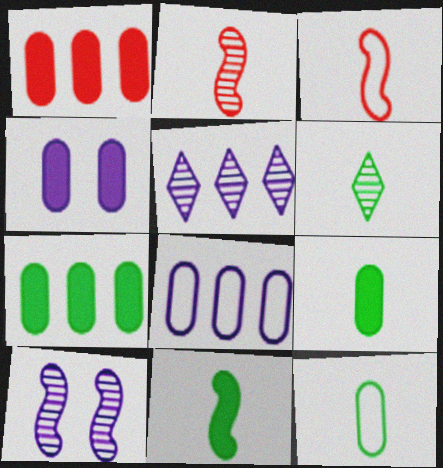[[1, 4, 9], 
[6, 11, 12]]